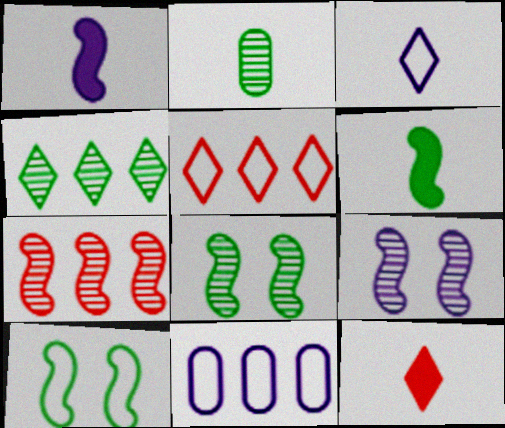[[1, 7, 10], 
[2, 4, 8], 
[8, 11, 12]]